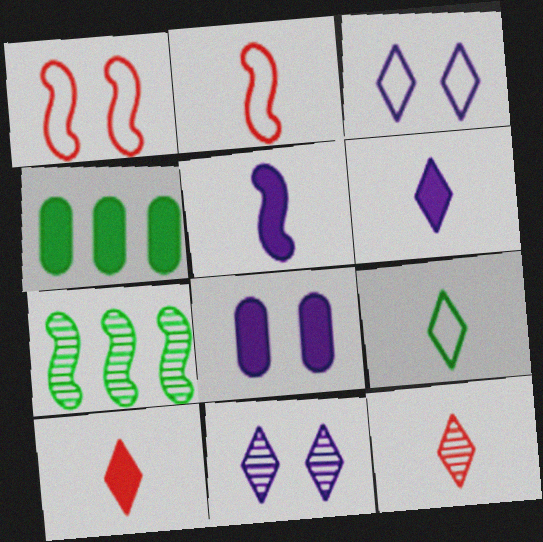[[1, 5, 7], 
[2, 4, 11], 
[6, 9, 12]]